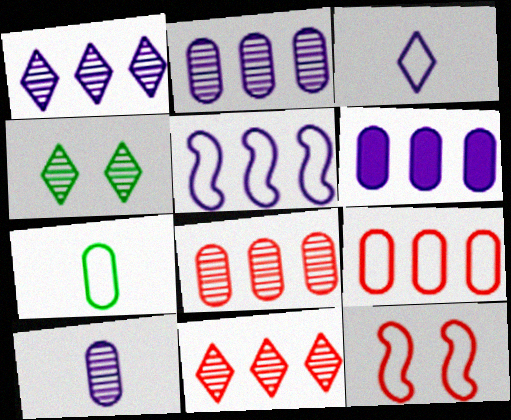[[1, 5, 6]]